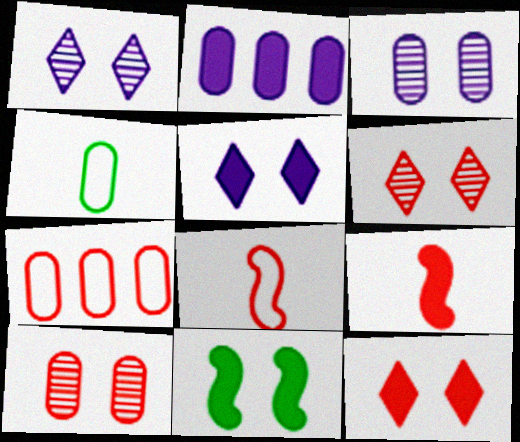[[2, 4, 10], 
[6, 7, 9]]